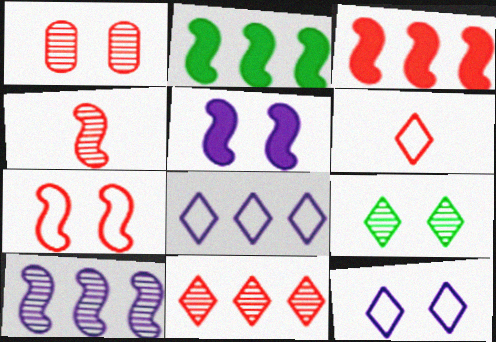[[1, 3, 6], 
[1, 4, 11], 
[3, 4, 7]]